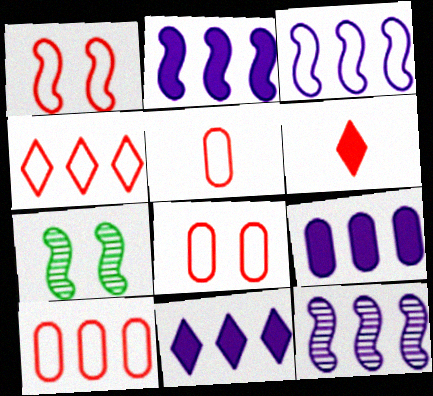[[1, 4, 5], 
[2, 3, 12], 
[2, 9, 11], 
[5, 7, 11], 
[5, 8, 10]]